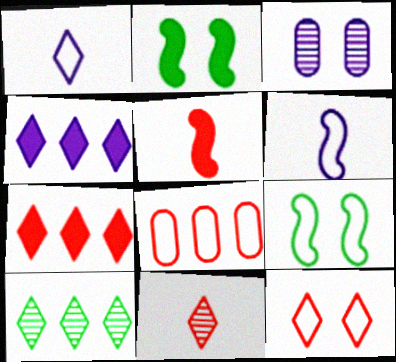[[1, 8, 9], 
[2, 3, 12], 
[3, 4, 6], 
[7, 11, 12]]